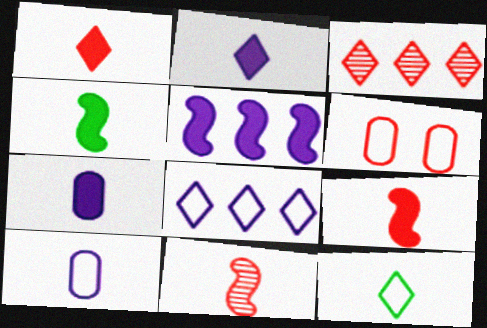[[1, 4, 7], 
[3, 6, 9], 
[7, 11, 12]]